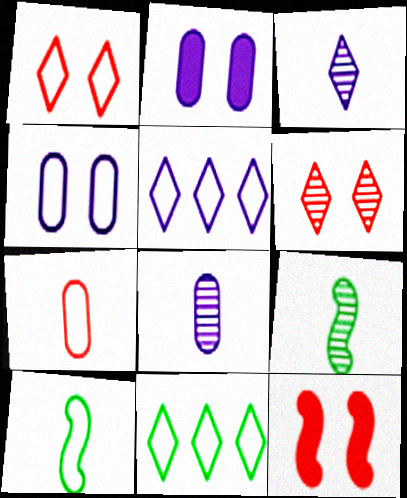[[8, 11, 12]]